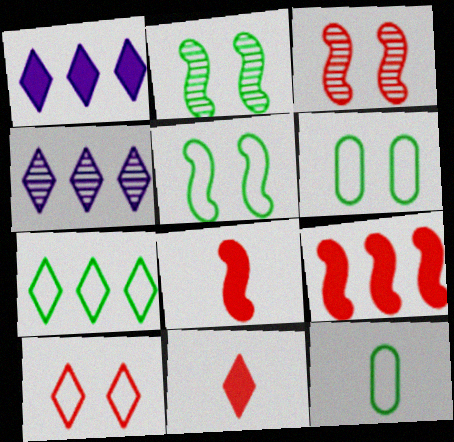[[1, 3, 12], 
[4, 6, 8], 
[5, 7, 12]]